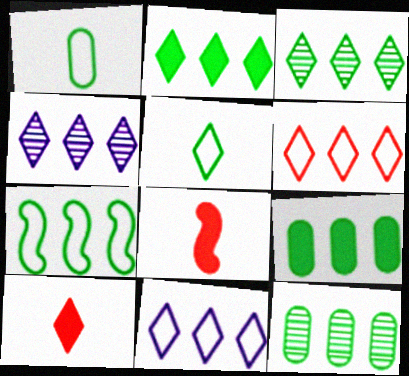[[2, 4, 6], 
[2, 7, 12], 
[3, 7, 9]]